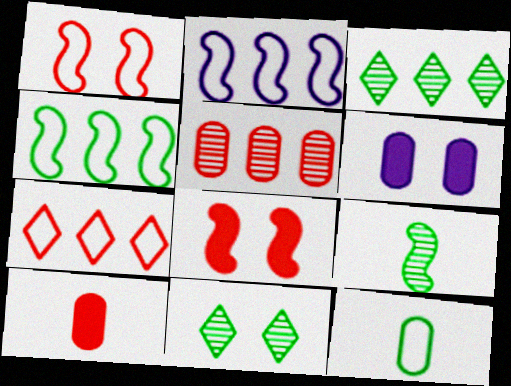[[1, 6, 11], 
[2, 8, 9], 
[2, 10, 11], 
[5, 6, 12], 
[6, 7, 9]]